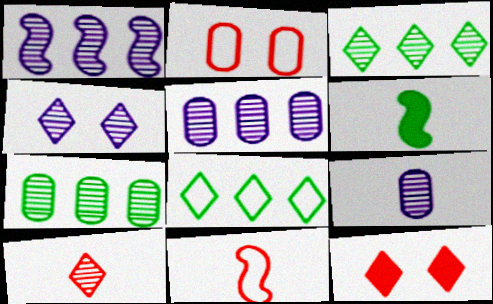[[1, 4, 9], 
[3, 4, 10]]